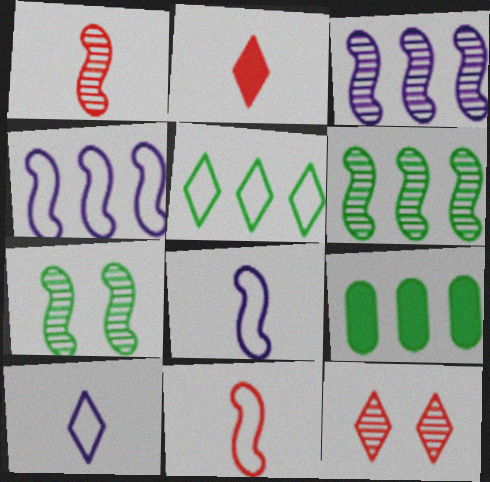[[1, 3, 7], 
[5, 6, 9], 
[8, 9, 12]]